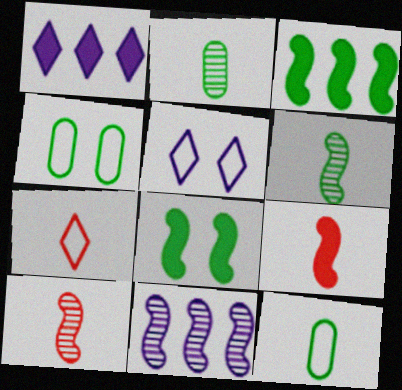[[1, 4, 10]]